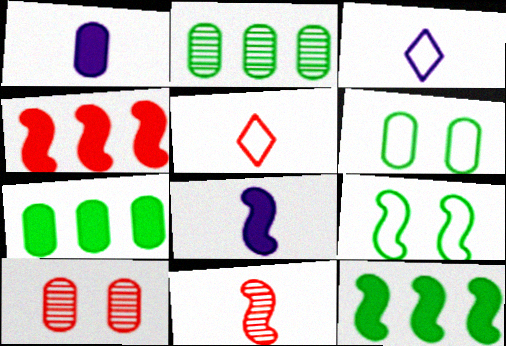[[3, 10, 12], 
[4, 5, 10]]